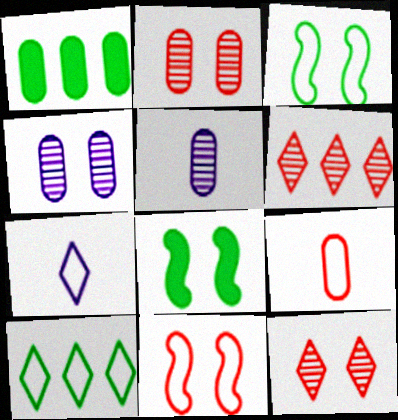[[1, 4, 9]]